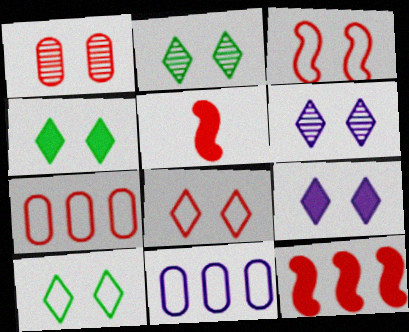[[2, 4, 10], 
[2, 5, 11], 
[2, 8, 9], 
[4, 6, 8]]